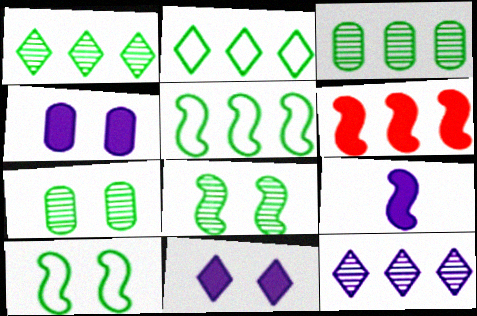[]